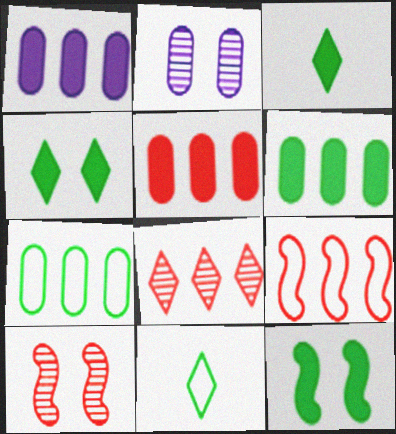[[1, 5, 6], 
[1, 10, 11], 
[2, 3, 9], 
[3, 6, 12], 
[5, 8, 9]]